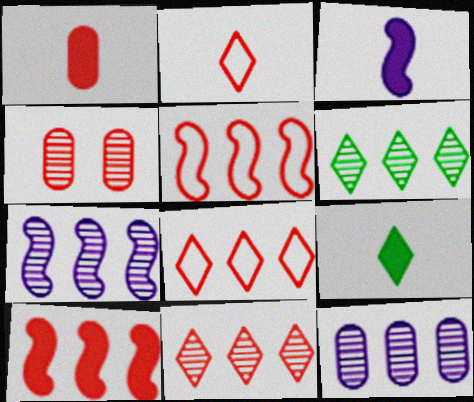[[1, 3, 9], 
[2, 4, 10]]